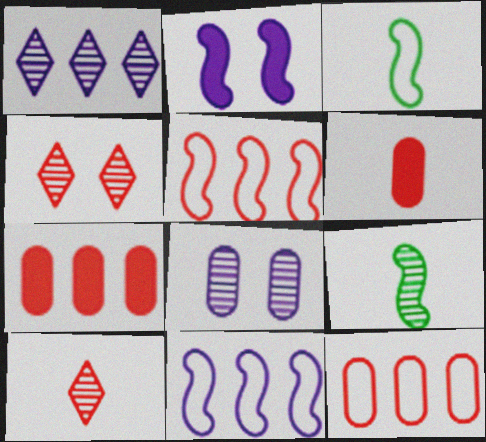[[2, 5, 9], 
[4, 5, 6]]